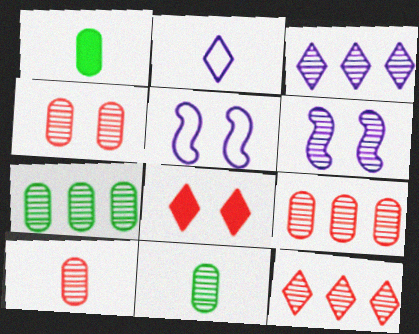[[1, 5, 12], 
[4, 9, 10], 
[6, 11, 12]]